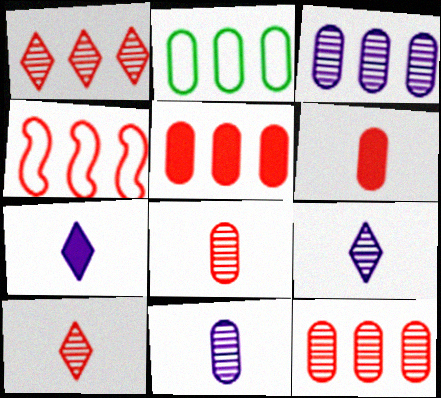[[1, 4, 5], 
[2, 3, 5]]